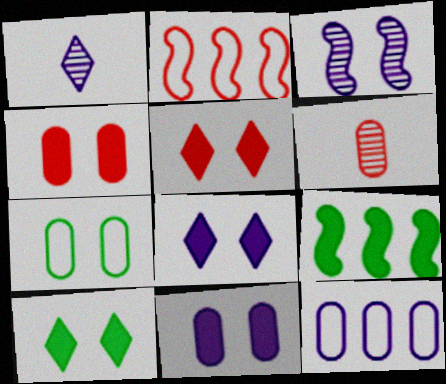[[2, 5, 6], 
[3, 5, 7], 
[5, 8, 10]]